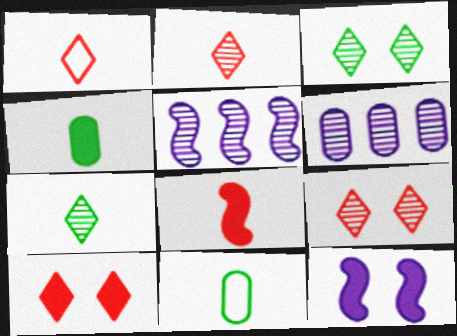[[5, 10, 11]]